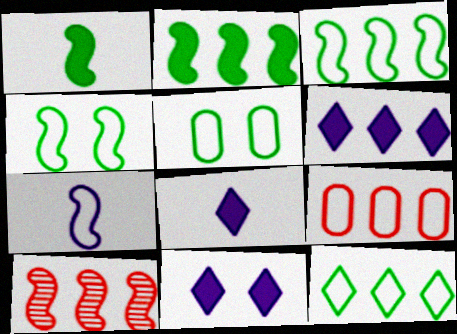[[5, 8, 10], 
[6, 8, 11]]